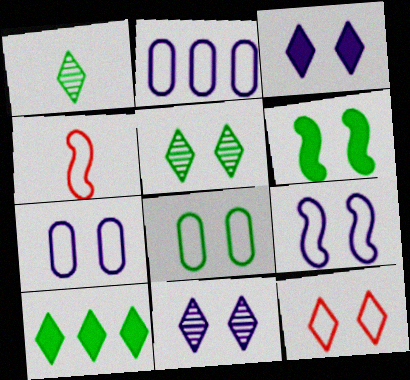[[3, 5, 12], 
[5, 6, 8], 
[8, 9, 12]]